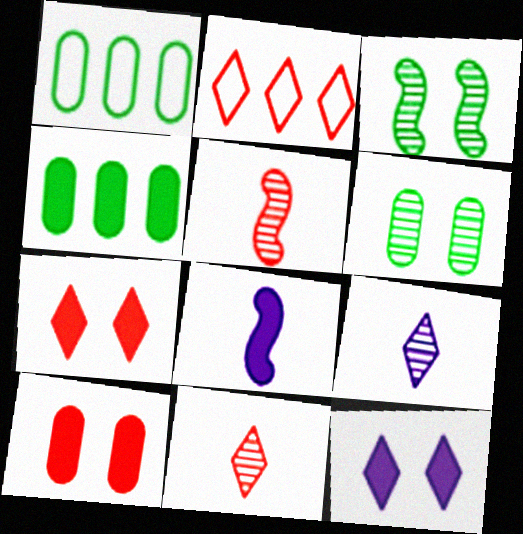[[1, 5, 12], 
[2, 5, 10], 
[2, 6, 8], 
[2, 7, 11], 
[4, 7, 8]]